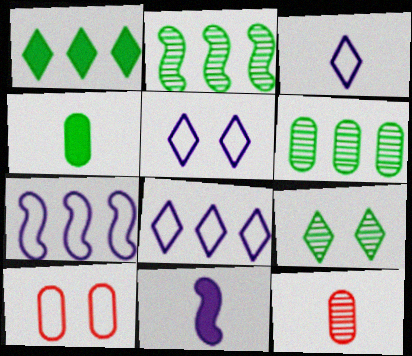[[3, 5, 8]]